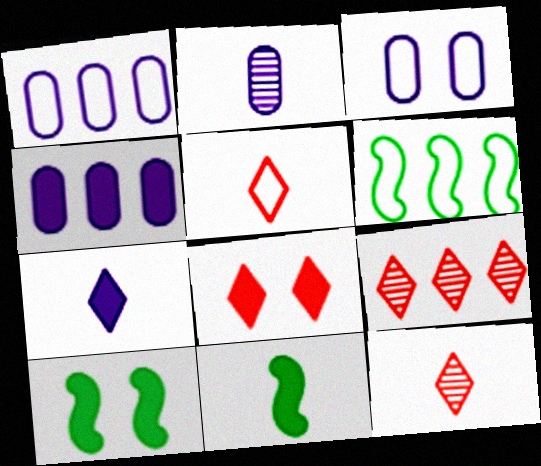[[1, 10, 12], 
[2, 3, 4], 
[2, 5, 11], 
[2, 6, 8], 
[3, 5, 6], 
[3, 9, 11], 
[4, 6, 9], 
[4, 8, 11], 
[5, 8, 9]]